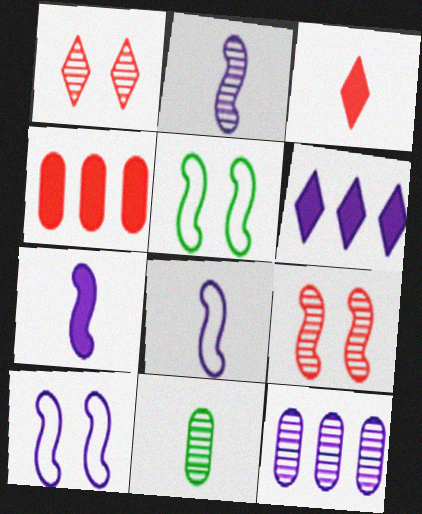[[2, 7, 8], 
[3, 5, 12], 
[3, 8, 11]]